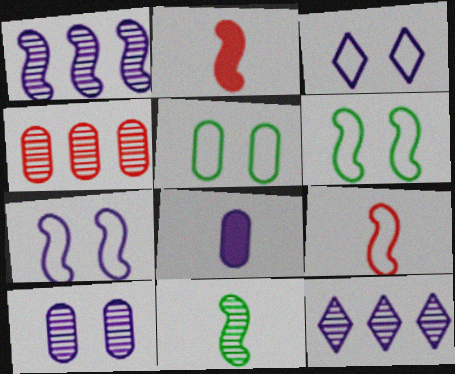[[1, 2, 6], 
[1, 3, 8], 
[2, 5, 12], 
[4, 5, 8], 
[7, 8, 12]]